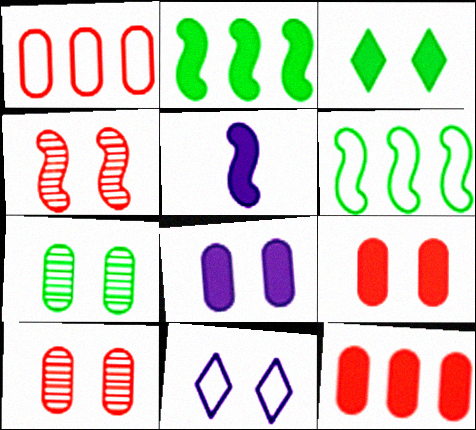[[3, 5, 12], 
[4, 5, 6]]